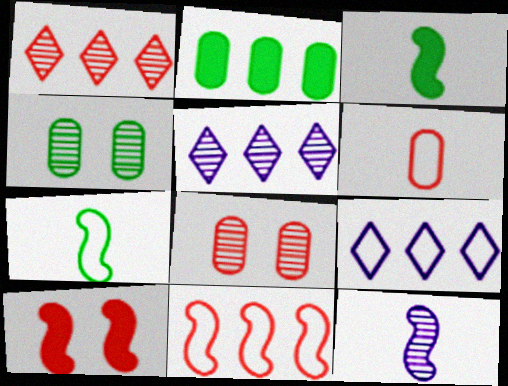[[1, 4, 12], 
[1, 6, 10], 
[2, 5, 11], 
[3, 8, 9]]